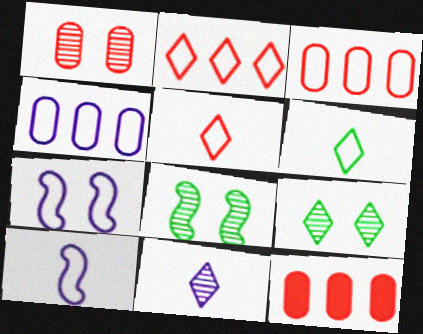[[3, 6, 7], 
[9, 10, 12]]